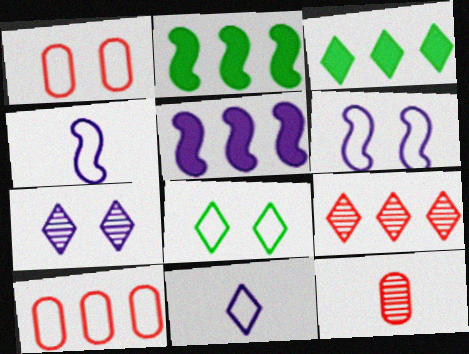[[1, 6, 8], 
[3, 6, 12], 
[4, 8, 10], 
[5, 8, 12]]